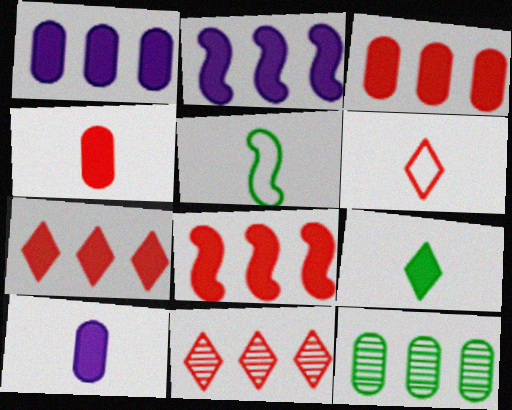[[3, 7, 8]]